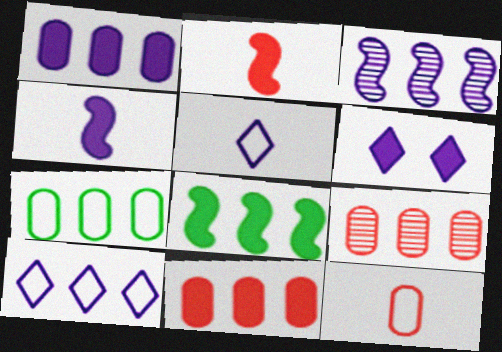[[1, 3, 10], 
[1, 4, 6], 
[1, 7, 9], 
[8, 9, 10]]